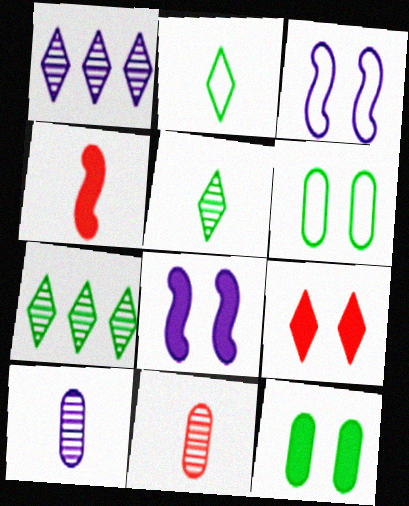[[1, 2, 9], 
[1, 4, 6], 
[2, 4, 10], 
[8, 9, 12]]